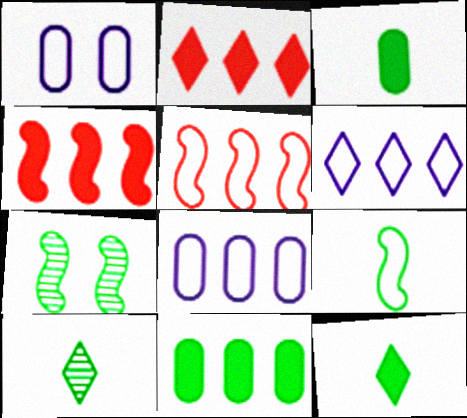[[1, 4, 10], 
[3, 9, 10]]